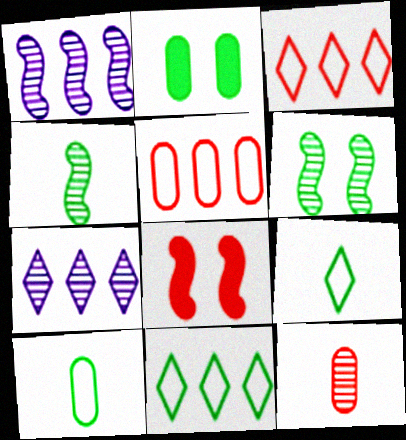[[2, 4, 11], 
[3, 8, 12], 
[6, 7, 12], 
[7, 8, 10]]